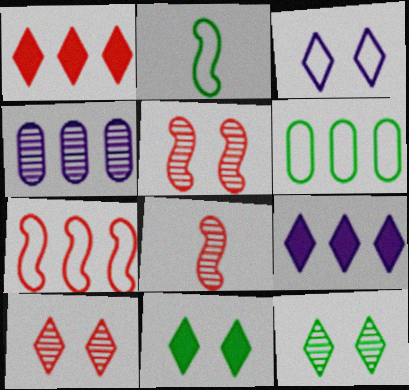[[3, 10, 11], 
[4, 8, 12]]